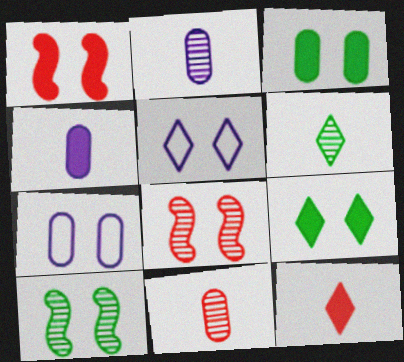[[3, 5, 8], 
[7, 8, 9]]